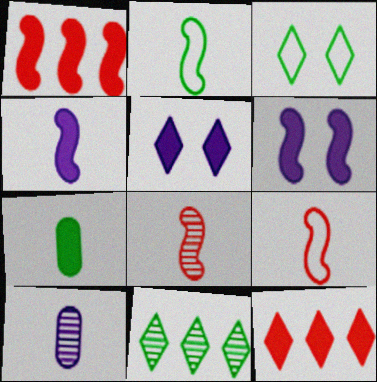[[1, 3, 10], 
[1, 5, 7], 
[2, 4, 8], 
[6, 7, 12]]